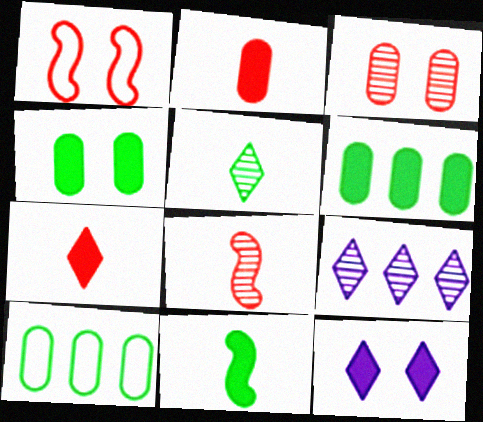[[8, 10, 12]]